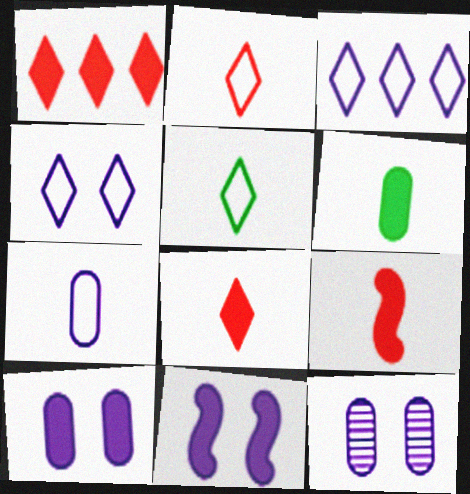[[1, 6, 11], 
[4, 11, 12]]